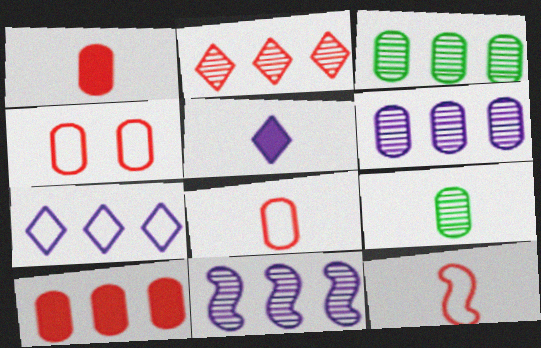[[2, 3, 11], 
[5, 9, 12]]